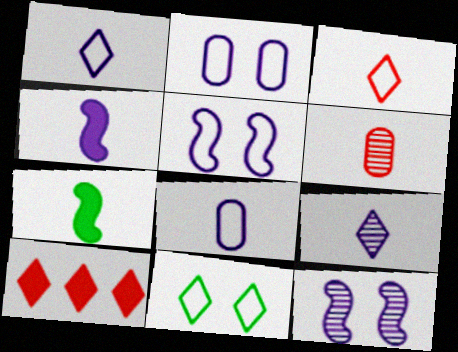[[1, 6, 7], 
[4, 8, 9], 
[9, 10, 11]]